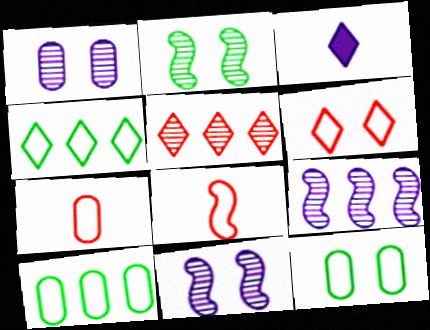[]